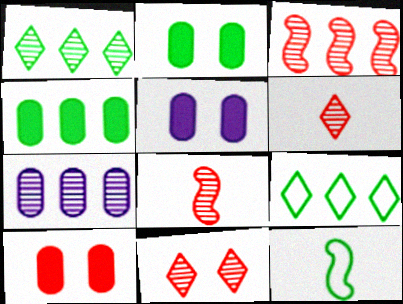[[1, 2, 12], 
[1, 3, 7], 
[2, 5, 10], 
[5, 8, 9]]